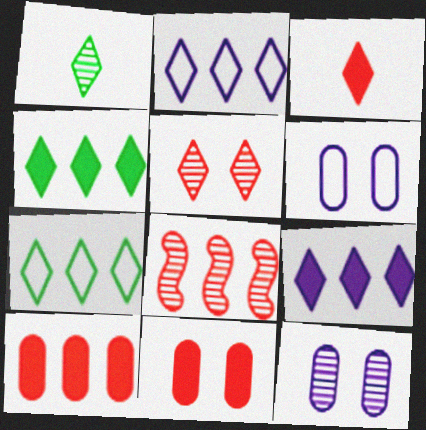[[1, 8, 12]]